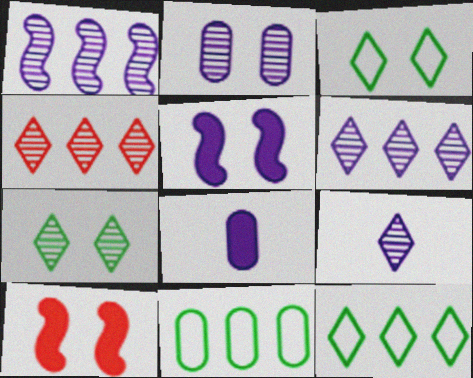[[1, 2, 9], 
[2, 3, 10], 
[4, 7, 9], 
[9, 10, 11]]